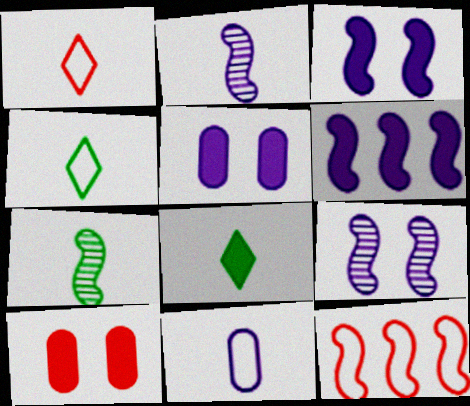[[3, 7, 12], 
[6, 8, 10]]